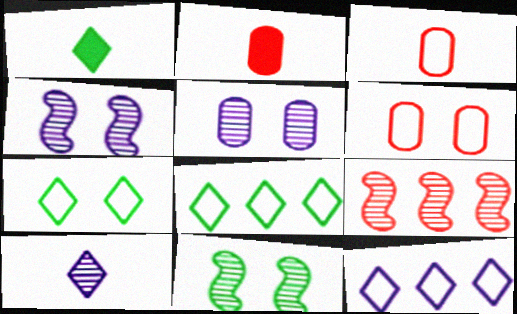[[2, 4, 8], 
[2, 11, 12]]